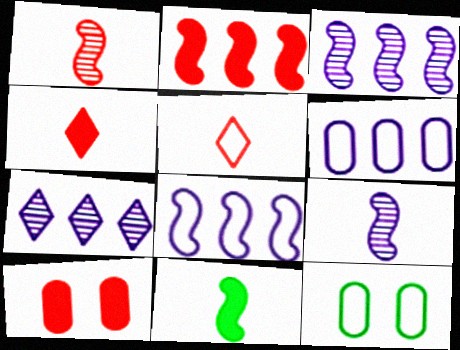[[2, 4, 10], 
[3, 4, 12], 
[5, 8, 12]]